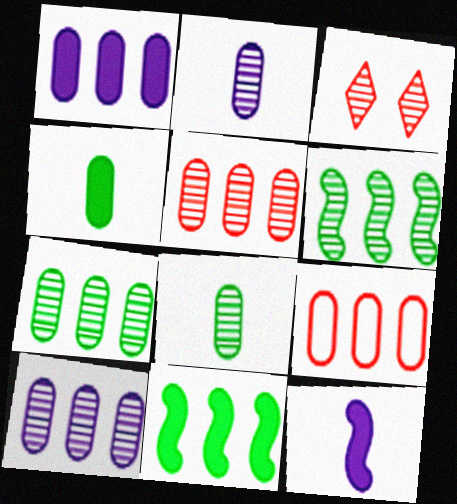[[1, 7, 9], 
[2, 3, 6], 
[5, 7, 10]]